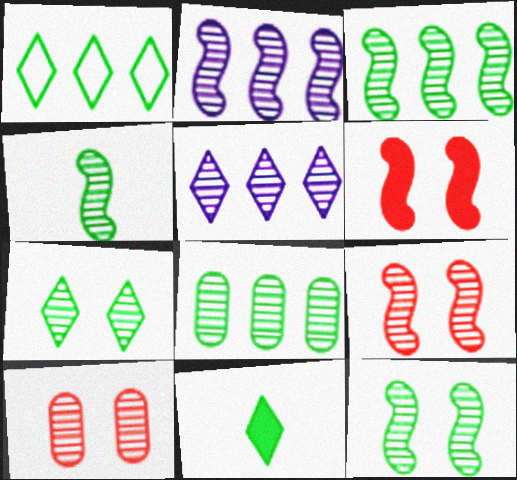[[1, 7, 11], 
[2, 4, 9], 
[3, 4, 12], 
[4, 5, 10], 
[4, 7, 8]]